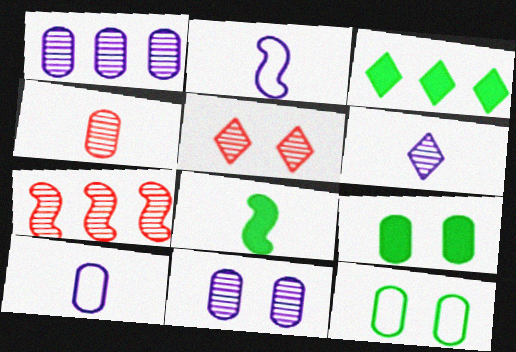[[3, 8, 9], 
[4, 5, 7]]